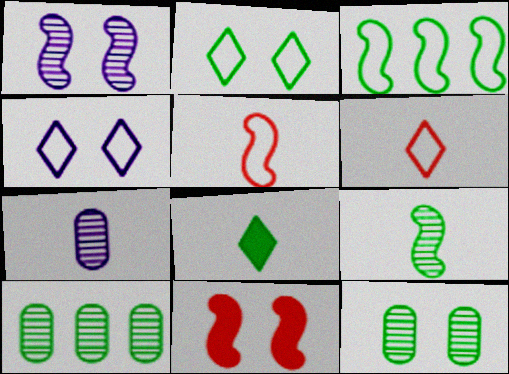[[3, 8, 12], 
[4, 11, 12], 
[5, 7, 8]]